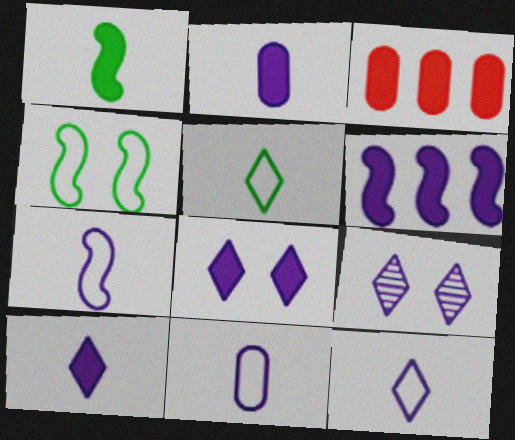[[1, 3, 8], 
[2, 6, 8], 
[6, 9, 11], 
[7, 11, 12]]